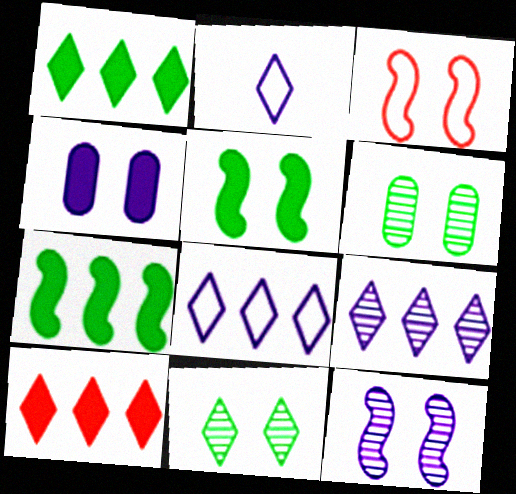[[2, 10, 11], 
[3, 4, 11], 
[3, 5, 12]]